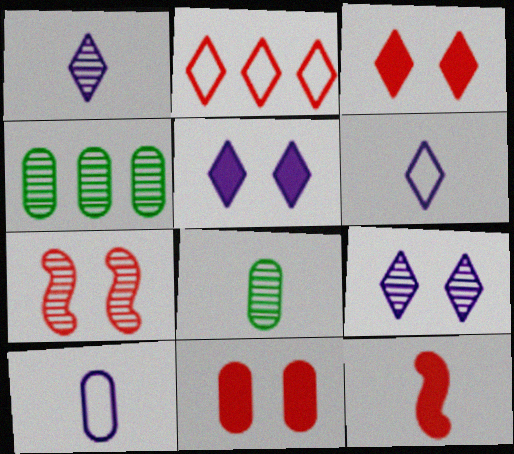[[1, 4, 7], 
[4, 10, 11], 
[6, 8, 12]]